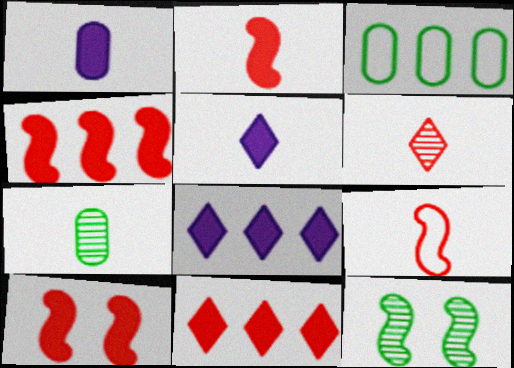[[2, 4, 10], 
[5, 7, 9]]